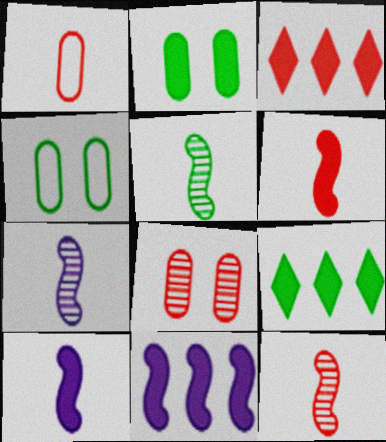[[2, 3, 10], 
[3, 4, 7], 
[4, 5, 9], 
[5, 7, 12]]